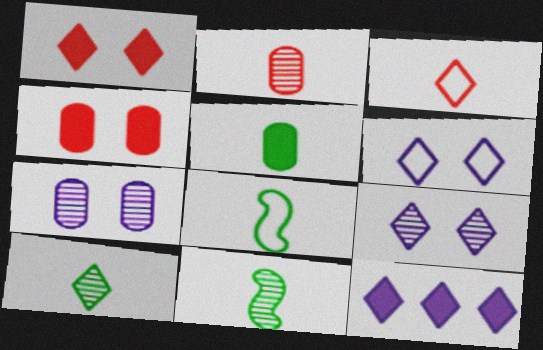[[5, 8, 10]]